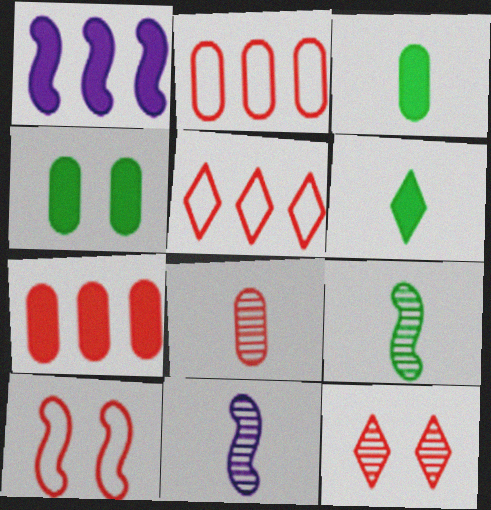[[1, 9, 10], 
[4, 5, 11]]